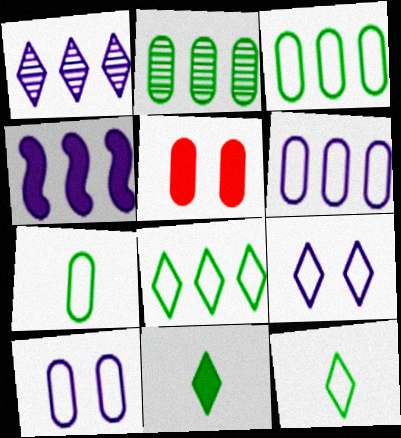[[1, 4, 6], 
[4, 5, 11]]